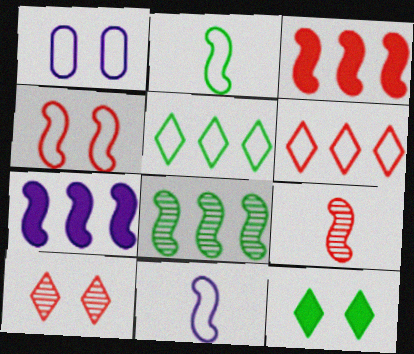[[1, 2, 6], 
[3, 4, 9]]